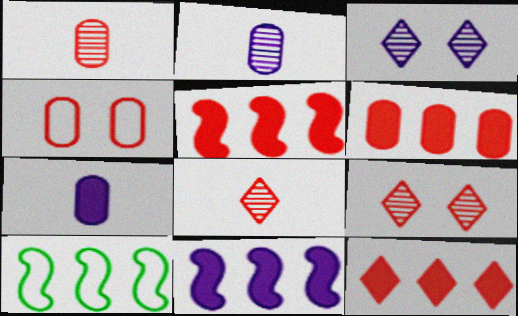[[1, 4, 6], 
[4, 5, 8], 
[5, 6, 12], 
[7, 9, 10]]